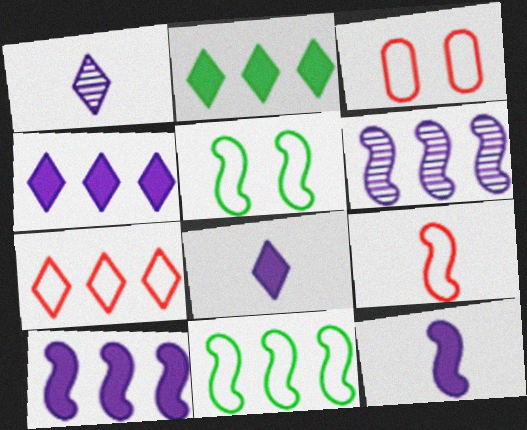[[3, 7, 9]]